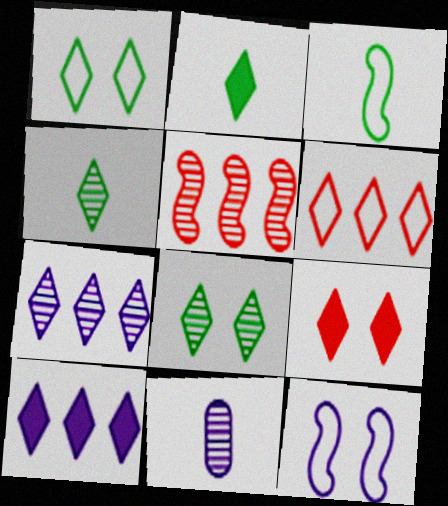[[2, 9, 10], 
[5, 8, 11], 
[10, 11, 12]]